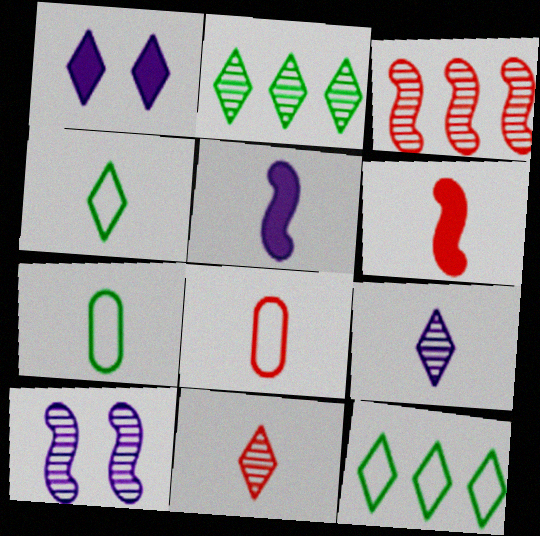[[1, 3, 7], 
[1, 11, 12], 
[5, 7, 11], 
[6, 7, 9], 
[6, 8, 11]]